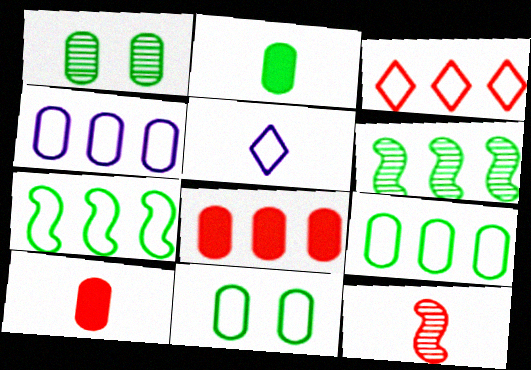[[1, 2, 9], 
[1, 4, 10], 
[2, 5, 12], 
[3, 4, 7]]